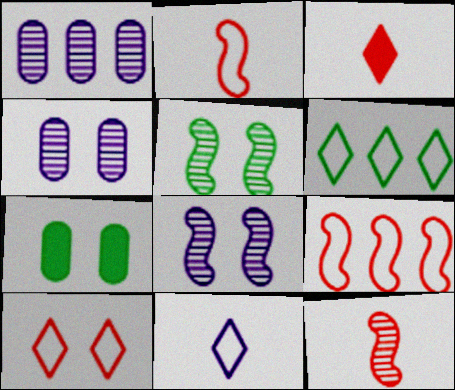[[6, 10, 11], 
[7, 8, 10]]